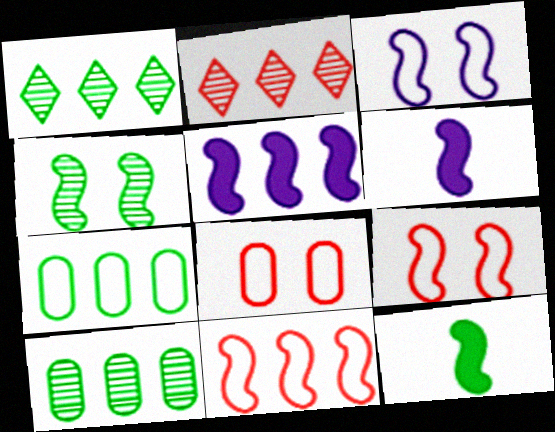[[1, 6, 8], 
[2, 5, 7], 
[4, 6, 11]]